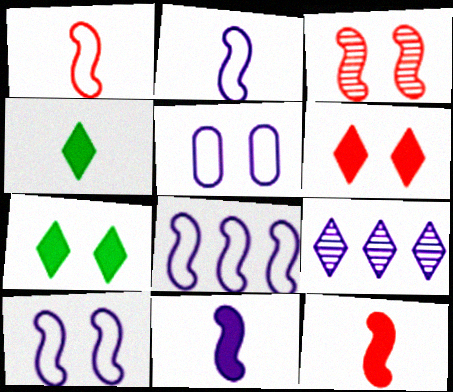[[2, 8, 10], 
[3, 5, 7], 
[5, 9, 11]]